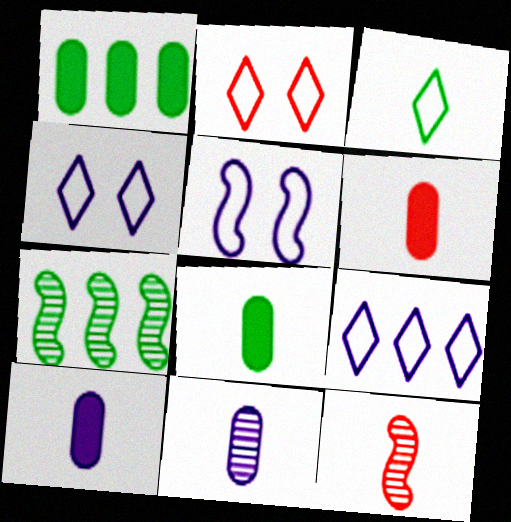[[1, 4, 12], 
[2, 3, 9], 
[2, 7, 10], 
[3, 10, 12], 
[4, 6, 7], 
[6, 8, 10]]